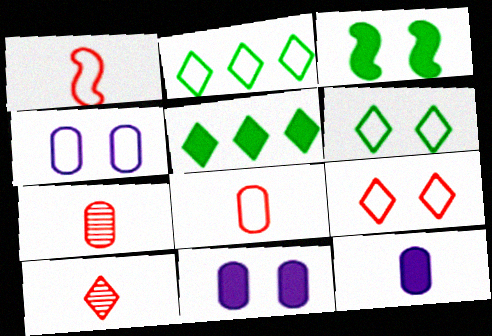[[1, 2, 4]]